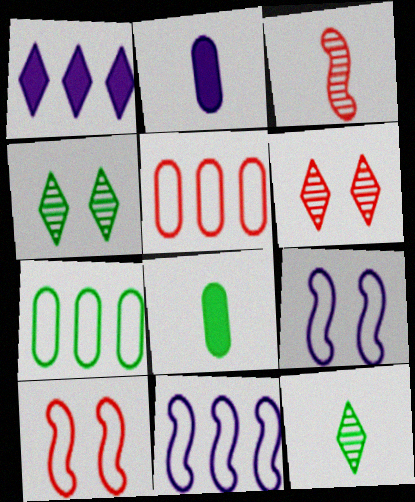[[6, 8, 11]]